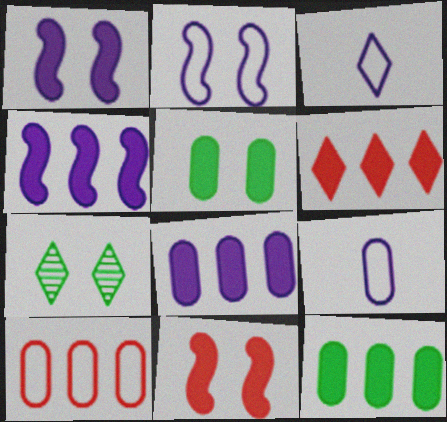[[3, 6, 7], 
[4, 6, 12]]